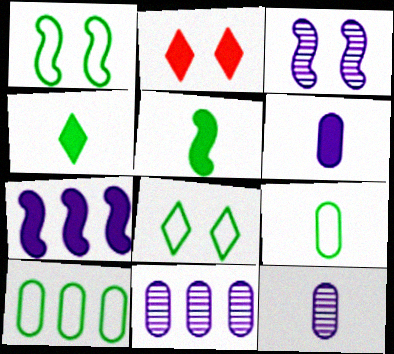[]